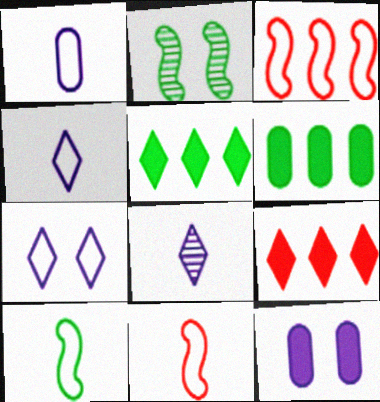[[1, 2, 9]]